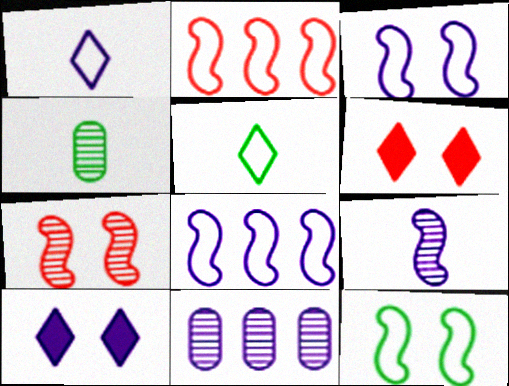[[2, 4, 10], 
[4, 6, 8]]